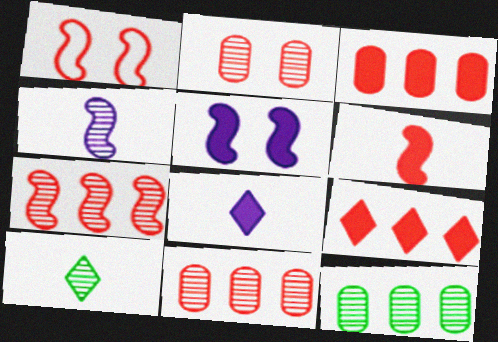[[1, 6, 7], 
[1, 8, 12]]